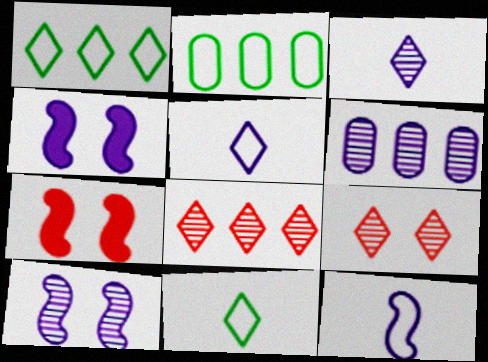[[2, 3, 7], 
[3, 6, 10], 
[4, 5, 6], 
[6, 7, 11]]